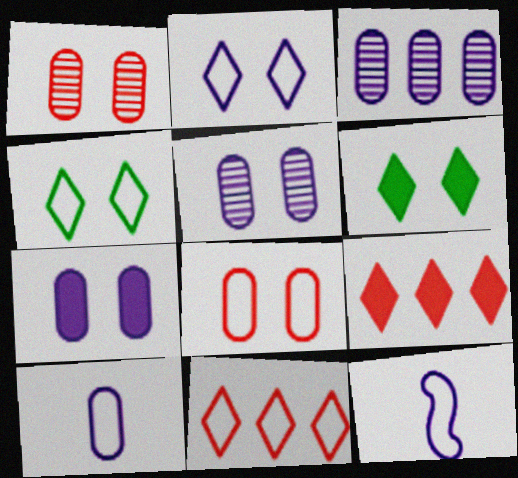[[3, 7, 10]]